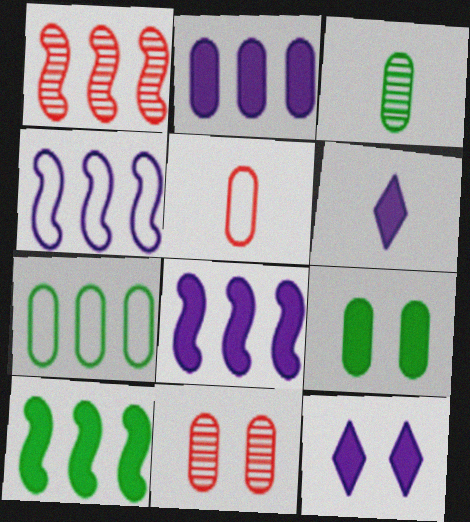[[1, 4, 10], 
[3, 7, 9]]